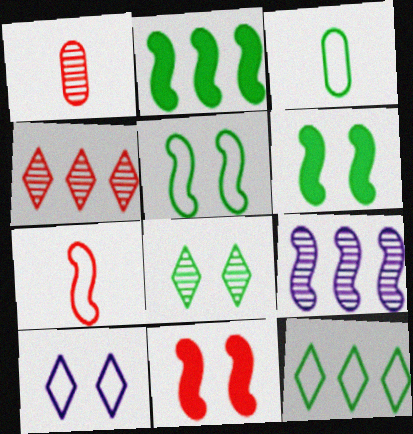[[1, 2, 10], 
[1, 8, 9], 
[2, 3, 8], 
[3, 5, 12], 
[6, 7, 9]]